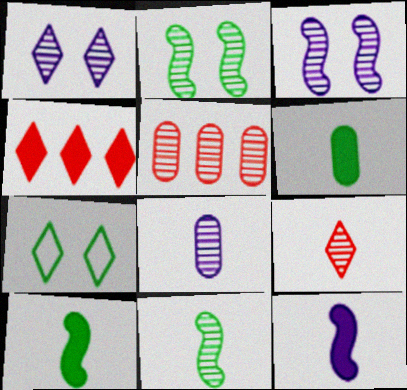[[1, 5, 11], 
[5, 7, 12], 
[8, 9, 11]]